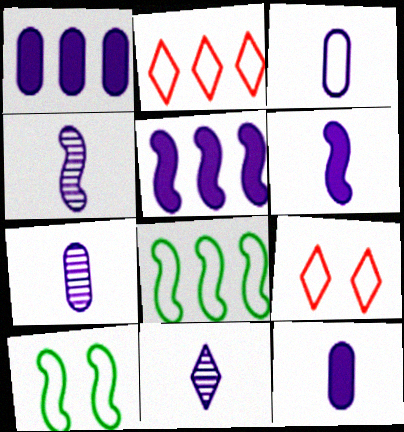[[2, 3, 10], 
[3, 6, 11], 
[3, 7, 12], 
[3, 8, 9], 
[4, 7, 11]]